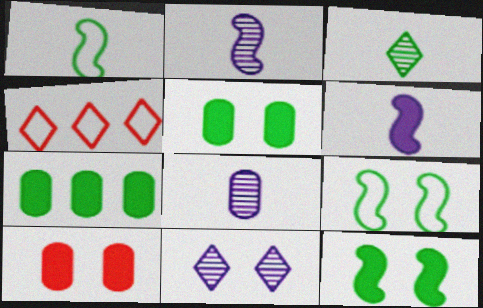[[2, 4, 5], 
[3, 7, 9], 
[4, 8, 12], 
[9, 10, 11]]